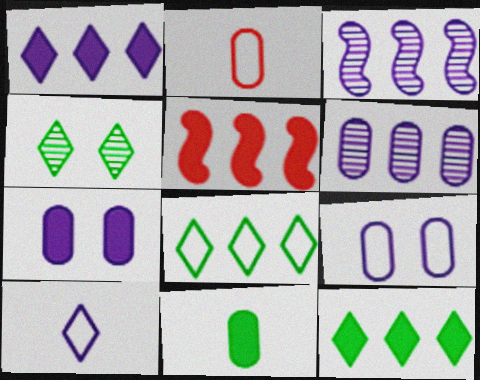[[3, 7, 10], 
[5, 6, 8]]